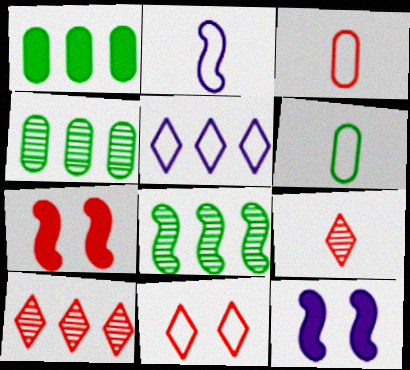[[2, 7, 8], 
[3, 7, 10], 
[6, 10, 12]]